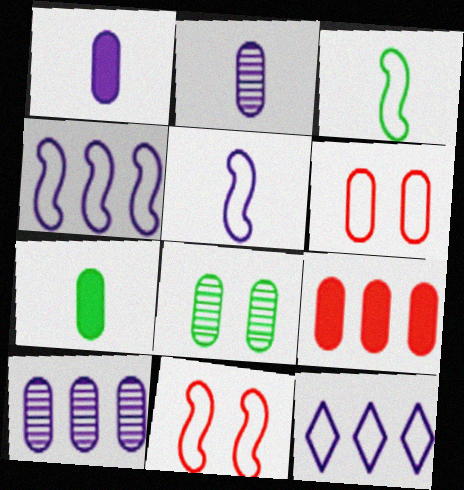[[3, 4, 11], 
[3, 6, 12], 
[6, 7, 10]]